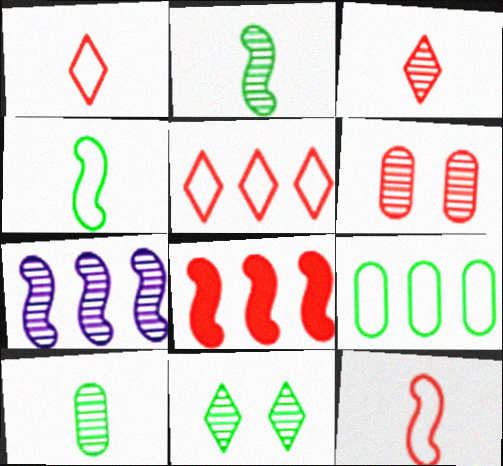[[1, 6, 8]]